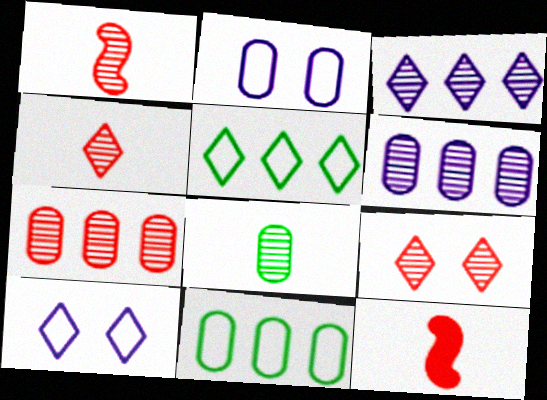[[1, 7, 9]]